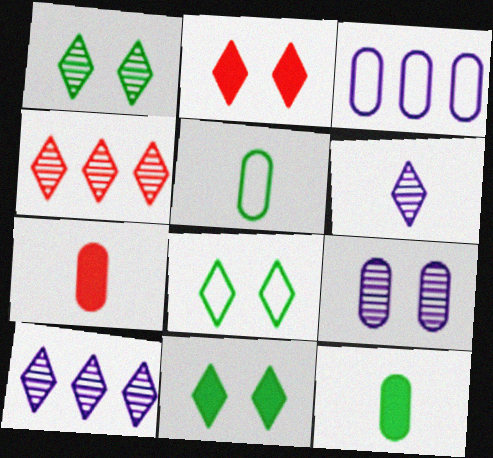[[1, 4, 6], 
[1, 8, 11]]